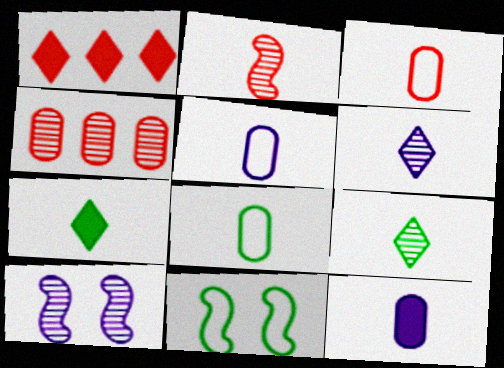[[1, 8, 10], 
[2, 5, 7], 
[3, 5, 8], 
[4, 9, 10]]